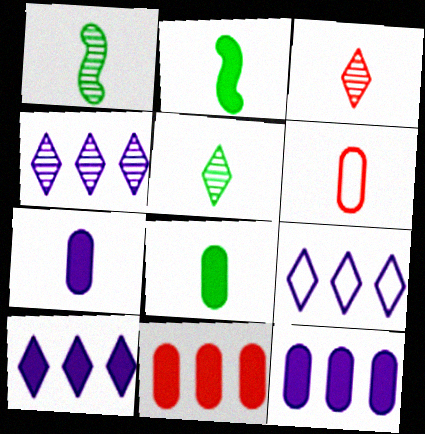[[4, 9, 10]]